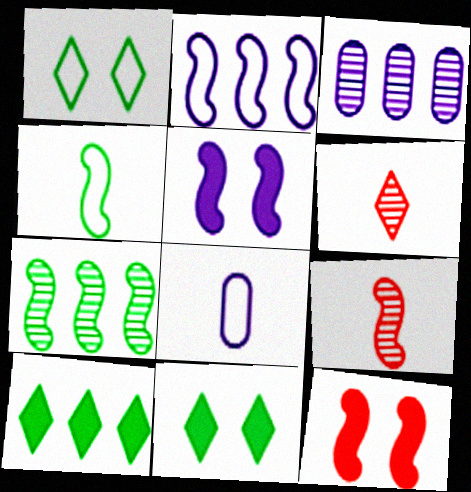[]